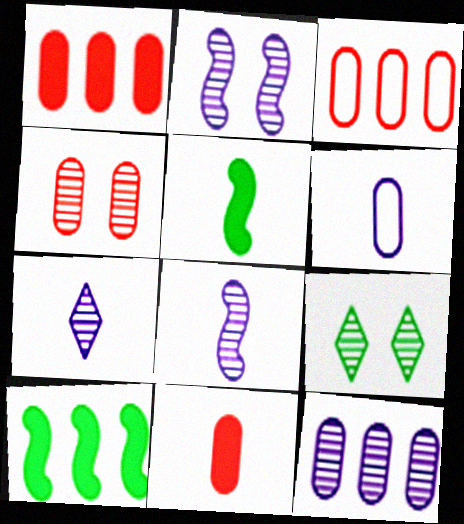[[2, 4, 9], 
[2, 7, 12], 
[3, 4, 11]]